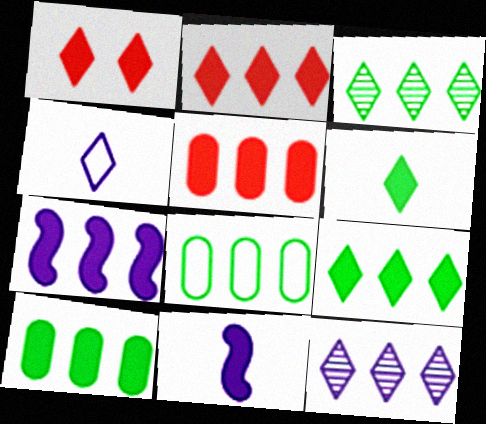[[1, 3, 4], 
[1, 10, 11], 
[2, 7, 10], 
[5, 7, 9]]